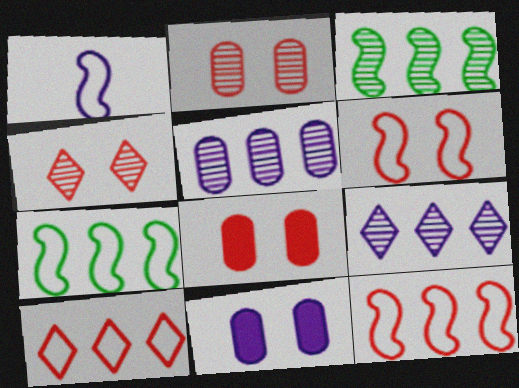[[1, 6, 7], 
[1, 9, 11], 
[4, 6, 8]]